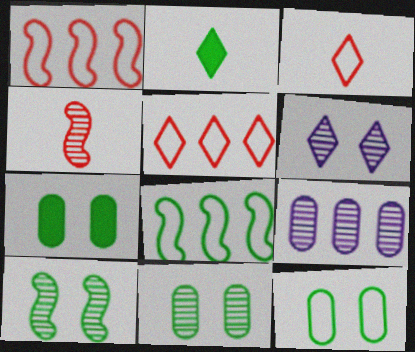[[2, 5, 6], 
[2, 8, 11], 
[7, 11, 12]]